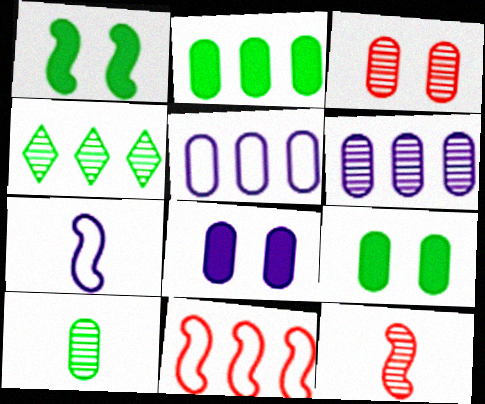[[3, 6, 10]]